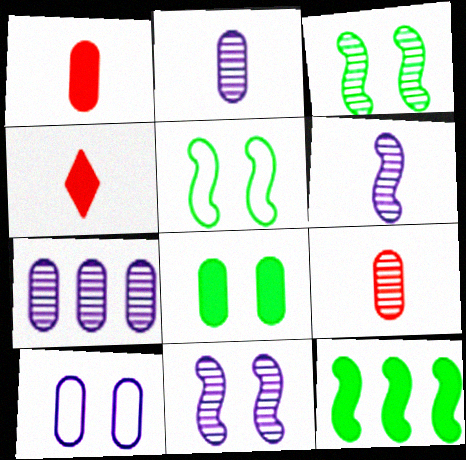[[4, 5, 7]]